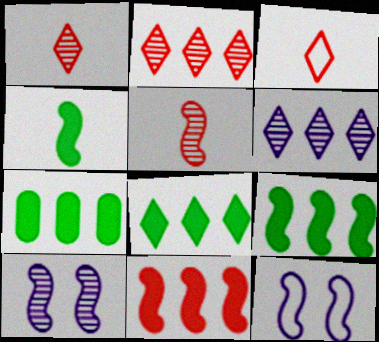[[1, 7, 12], 
[3, 7, 10], 
[5, 9, 12], 
[7, 8, 9]]